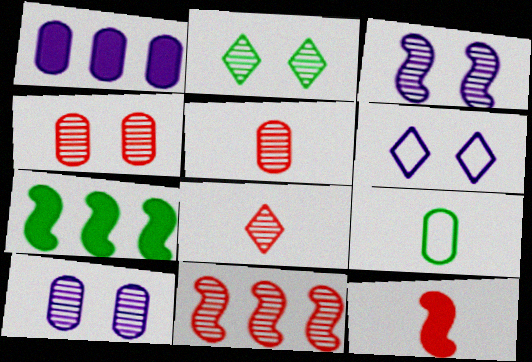[[1, 4, 9], 
[2, 3, 4], 
[2, 7, 9], 
[4, 8, 11], 
[5, 6, 7]]